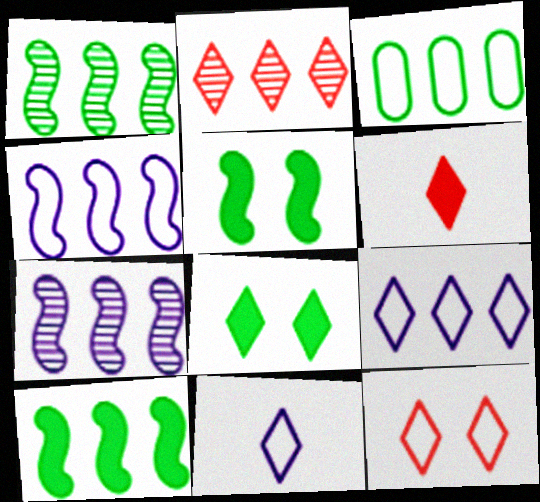[[2, 6, 12], 
[2, 8, 11]]